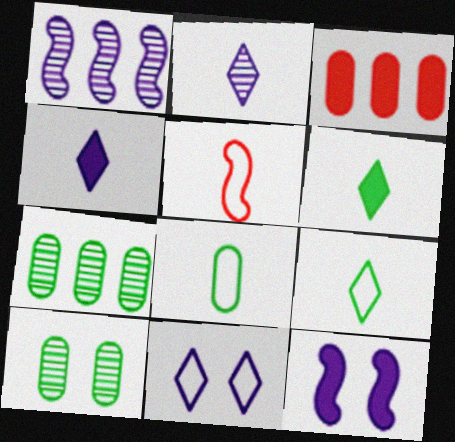[[3, 6, 12]]